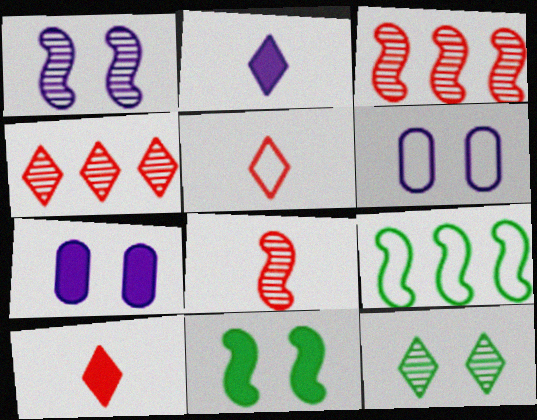[[5, 6, 9]]